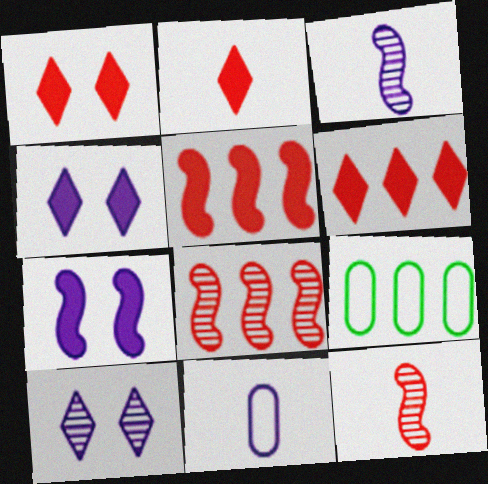[[1, 2, 6], 
[1, 3, 9], 
[4, 9, 12]]